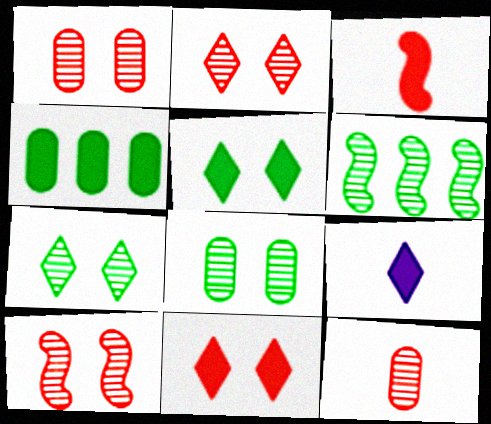[[1, 2, 10]]